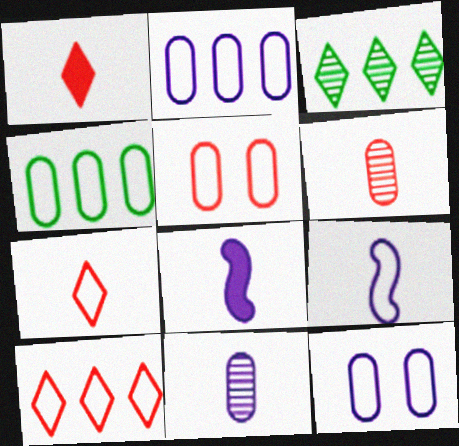[[3, 5, 8]]